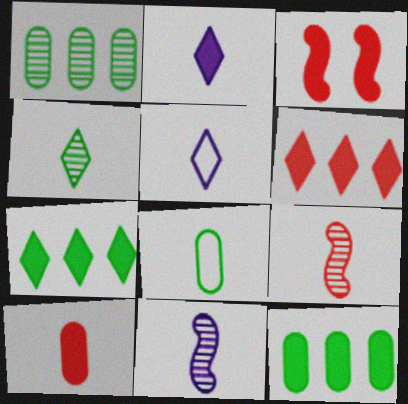[[1, 3, 5], 
[2, 3, 12], 
[2, 8, 9], 
[3, 6, 10]]